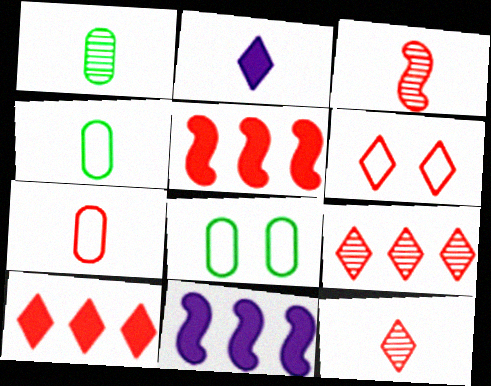[[1, 6, 11], 
[2, 3, 4], 
[6, 10, 12], 
[8, 11, 12]]